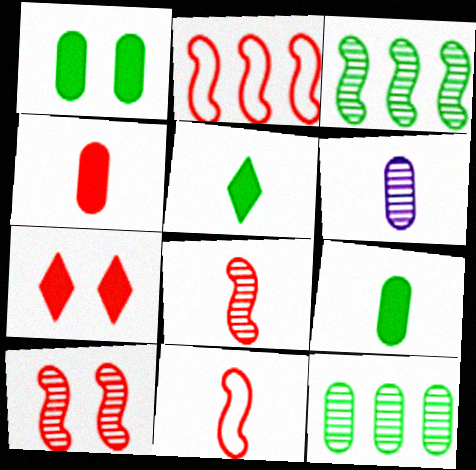[[5, 6, 11]]